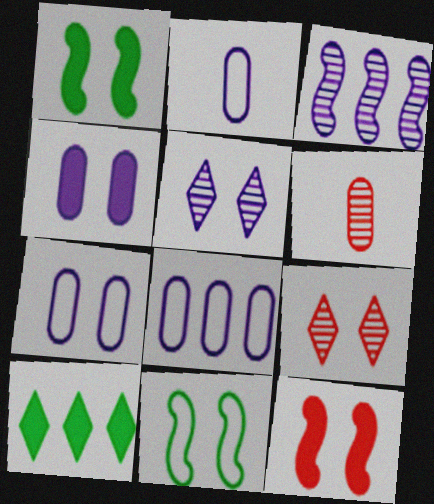[[1, 7, 9], 
[2, 7, 8], 
[4, 9, 11]]